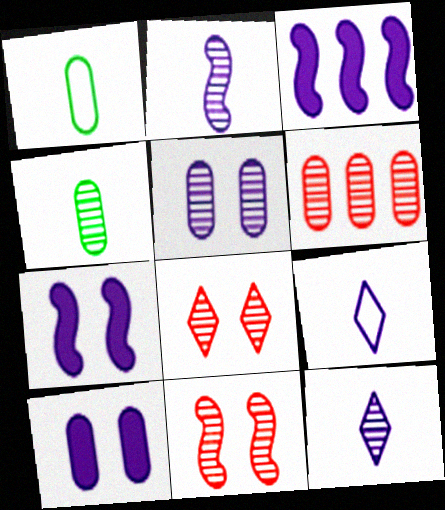[[1, 3, 8], 
[1, 6, 10], 
[3, 5, 9], 
[4, 5, 6]]